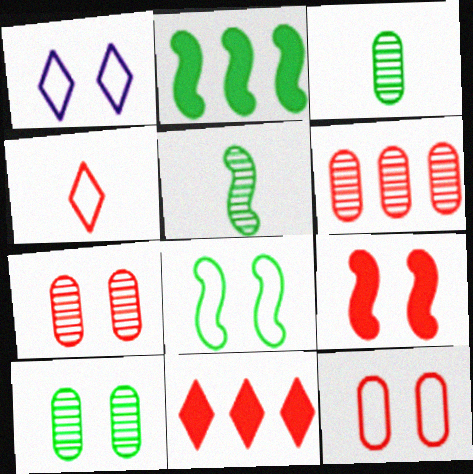[[1, 8, 12], 
[1, 9, 10], 
[2, 5, 8], 
[4, 6, 9]]